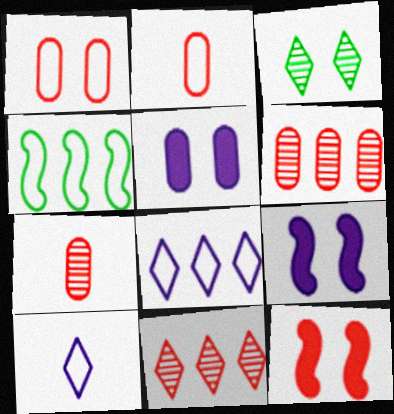[[1, 3, 9], 
[1, 4, 10], 
[2, 11, 12]]